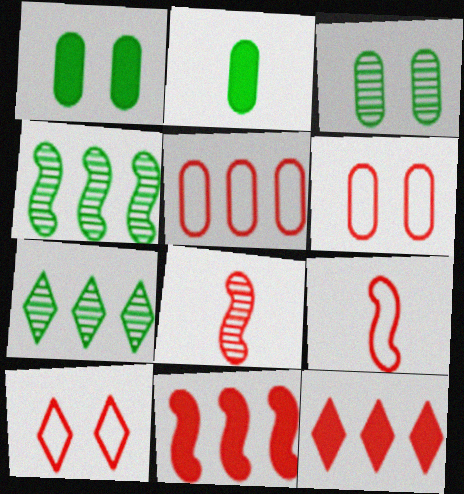[[5, 9, 10], 
[6, 8, 12]]